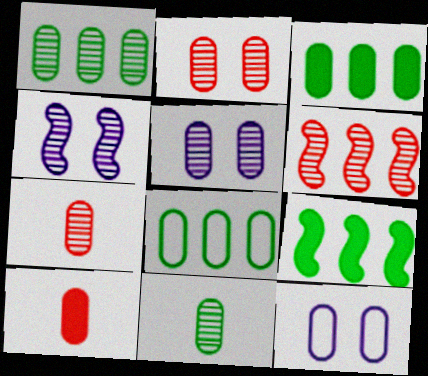[[1, 3, 8], 
[1, 5, 7], 
[1, 10, 12], 
[3, 7, 12], 
[5, 8, 10]]